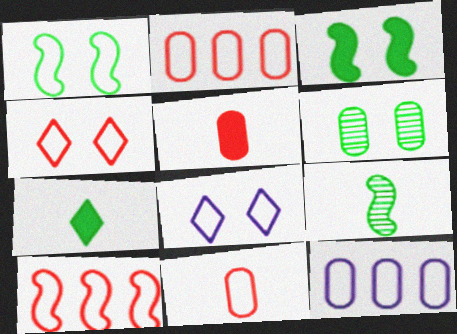[[4, 10, 11], 
[5, 6, 12]]